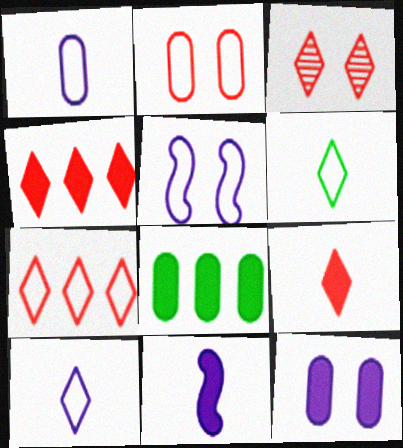[[3, 7, 9]]